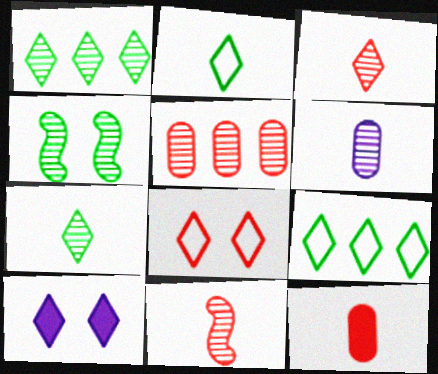[[3, 9, 10], 
[6, 7, 11]]